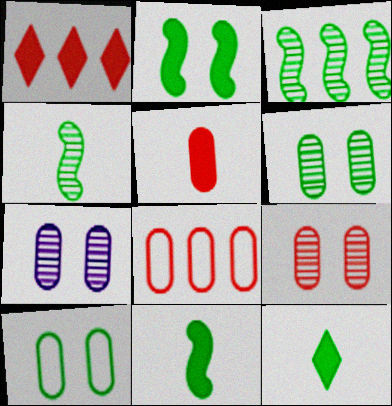[[3, 10, 12], 
[5, 8, 9], 
[6, 7, 9]]